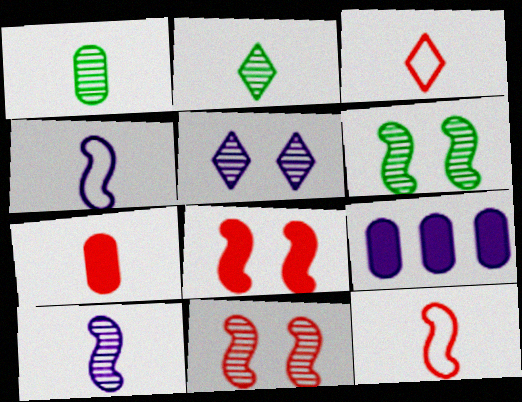[[2, 4, 7], 
[3, 6, 9], 
[4, 5, 9]]